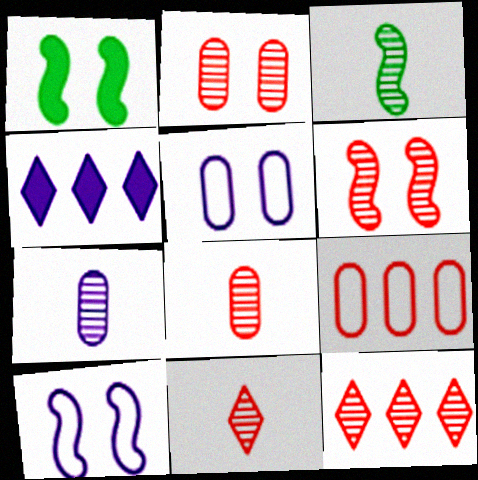[[1, 6, 10], 
[3, 7, 11], 
[4, 7, 10], 
[6, 8, 12]]